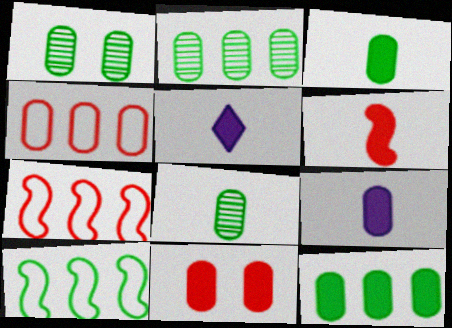[[1, 2, 8], 
[1, 4, 9], 
[1, 5, 7], 
[3, 5, 6], 
[9, 11, 12]]